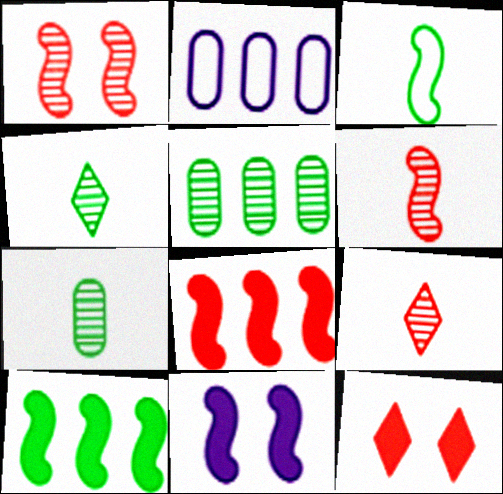[]